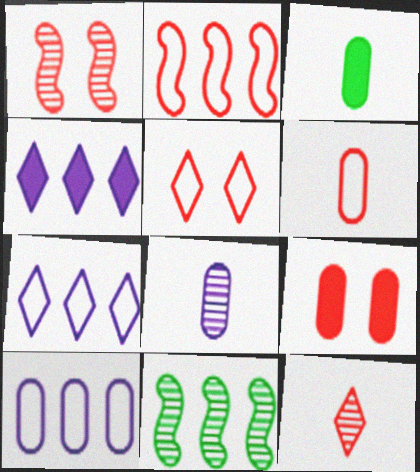[[1, 3, 7], 
[1, 5, 9], 
[2, 5, 6], 
[2, 9, 12], 
[3, 6, 8]]